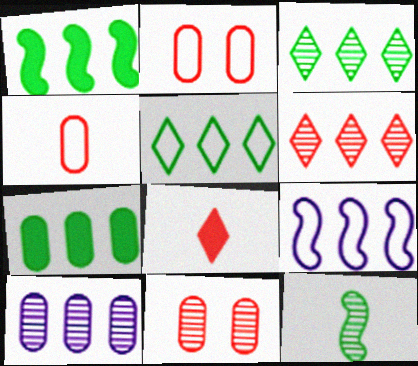[[6, 7, 9]]